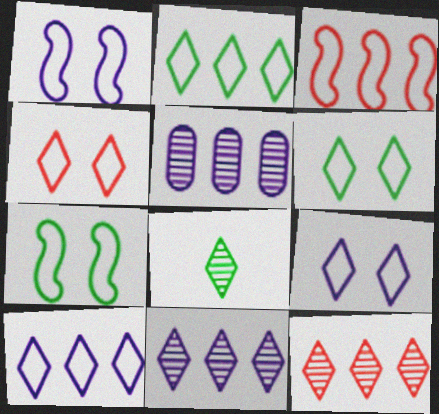[[4, 6, 9]]